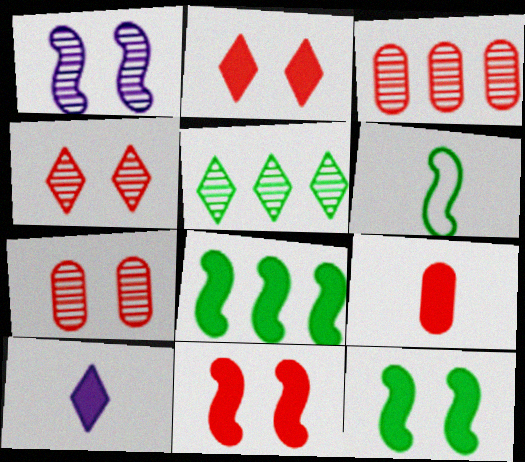[]